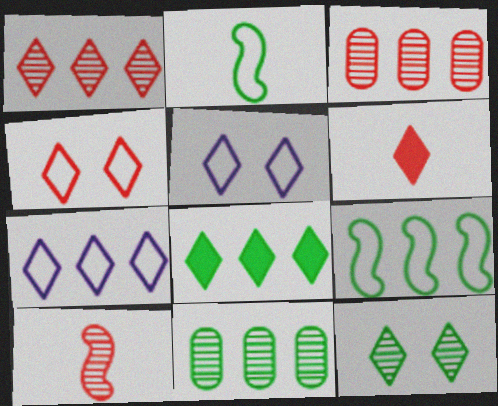[[1, 4, 6], 
[1, 7, 8], 
[6, 7, 12], 
[8, 9, 11]]